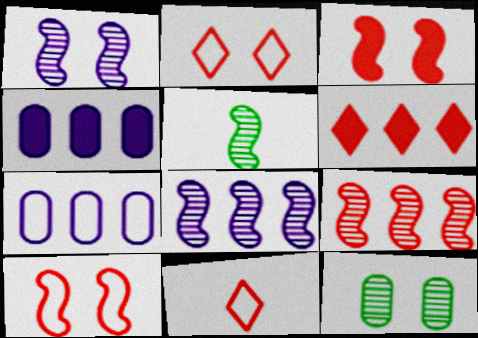[[1, 5, 9], 
[2, 4, 5]]